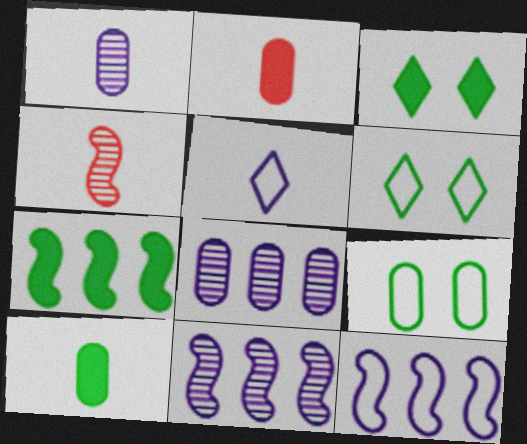[[2, 6, 11], 
[2, 8, 9], 
[3, 7, 10], 
[4, 5, 10]]